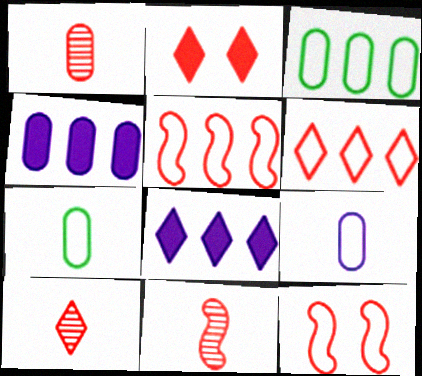[[1, 2, 5], 
[1, 10, 11], 
[2, 6, 10]]